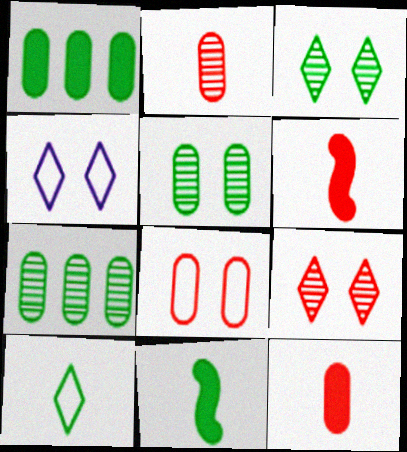[[4, 6, 7]]